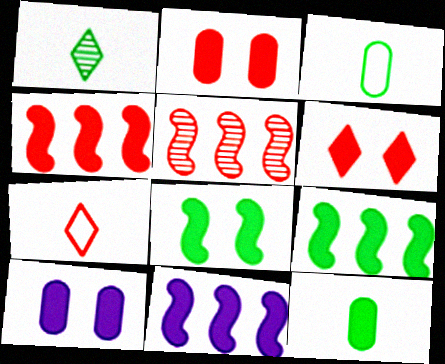[[2, 5, 7], 
[4, 9, 11], 
[6, 8, 10], 
[6, 11, 12]]